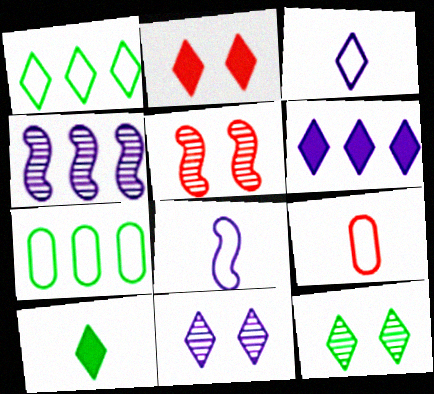[[1, 10, 12], 
[2, 6, 10], 
[3, 6, 11]]